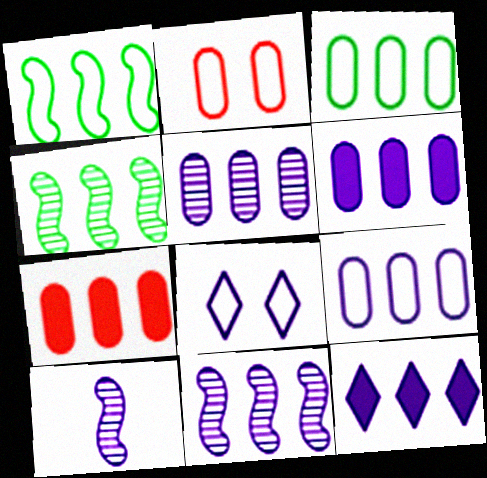[[3, 5, 7], 
[5, 6, 9], 
[6, 8, 10], 
[9, 11, 12]]